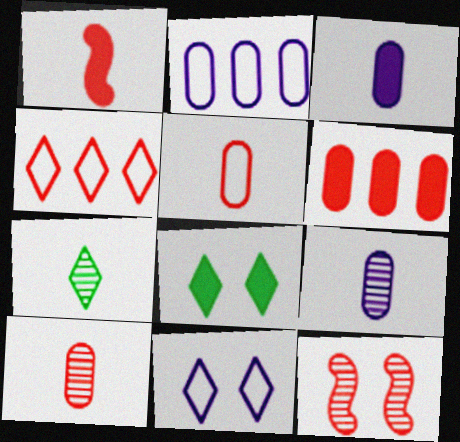[]